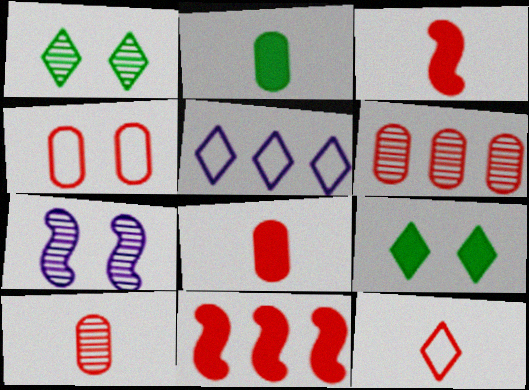[[3, 10, 12], 
[4, 6, 8], 
[4, 7, 9]]